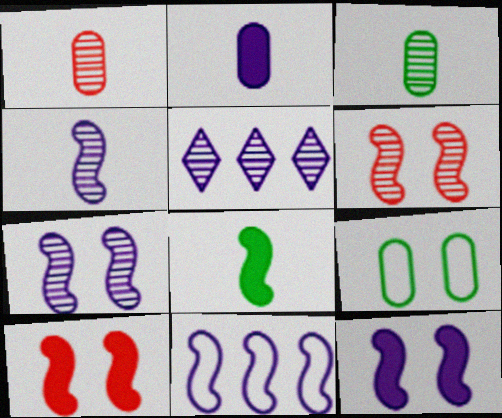[[3, 5, 6], 
[4, 11, 12], 
[6, 8, 11]]